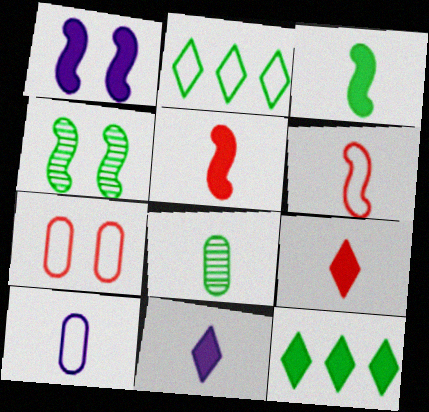[[6, 8, 11]]